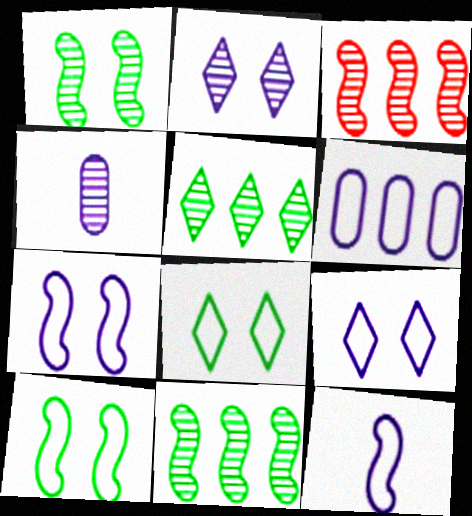[[6, 9, 12]]